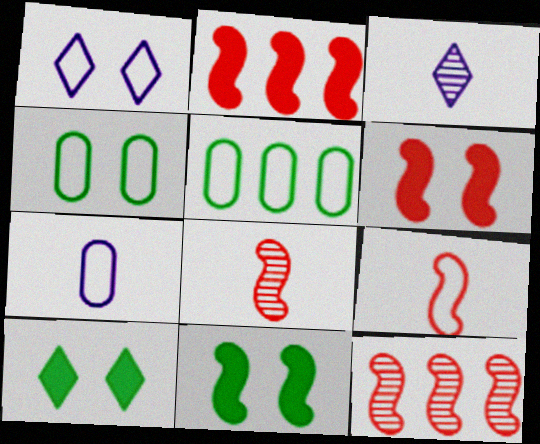[[1, 5, 9], 
[2, 3, 4], 
[3, 5, 6], 
[6, 9, 12], 
[7, 10, 12]]